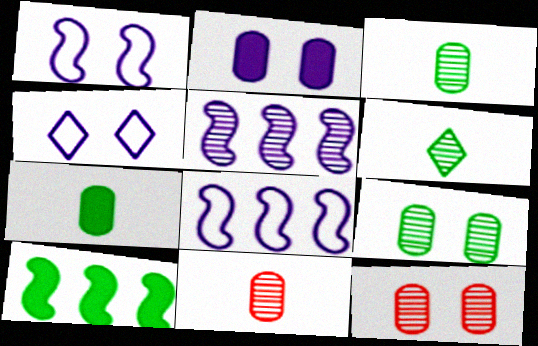[[4, 10, 11], 
[5, 6, 12]]